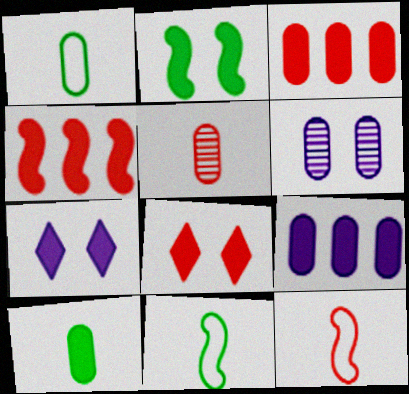[[1, 3, 6], 
[4, 7, 10]]